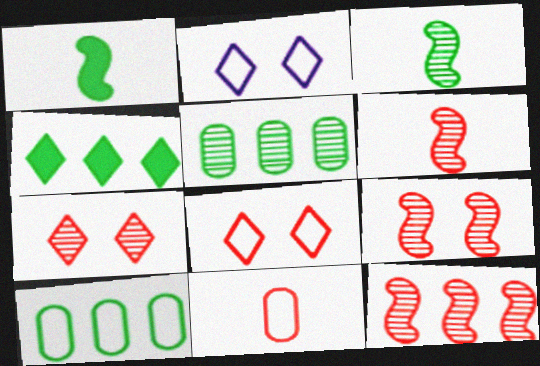[[6, 9, 12]]